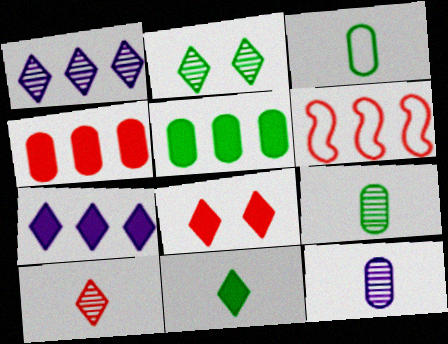[[1, 2, 10], 
[1, 5, 6], 
[7, 8, 11]]